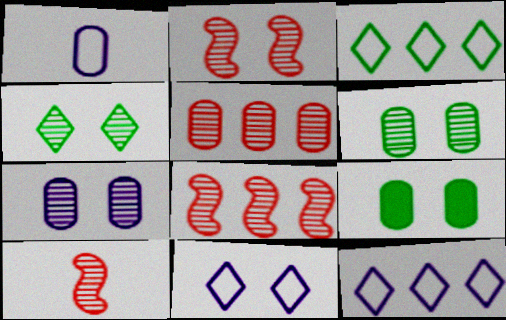[[1, 5, 9], 
[2, 4, 7], 
[2, 8, 10], 
[2, 9, 11], 
[9, 10, 12]]